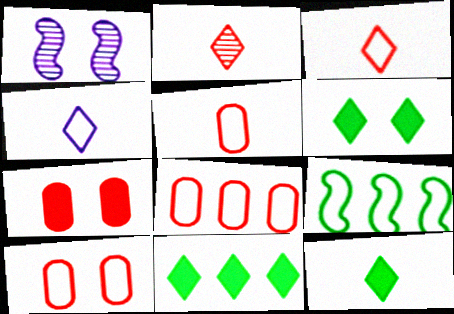[[1, 5, 11], 
[1, 6, 10], 
[1, 8, 12], 
[2, 4, 12], 
[4, 9, 10], 
[5, 8, 10], 
[6, 11, 12]]